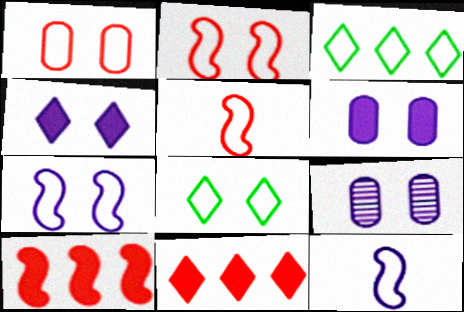[[1, 3, 12], 
[1, 7, 8], 
[4, 7, 9]]